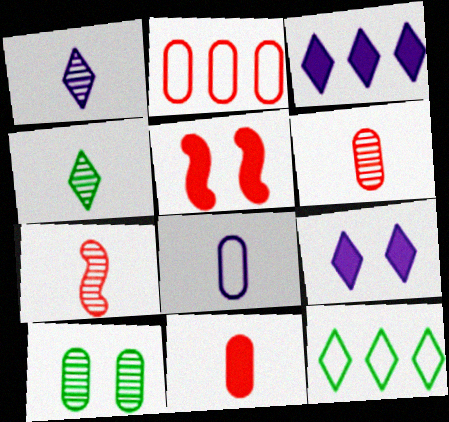[]